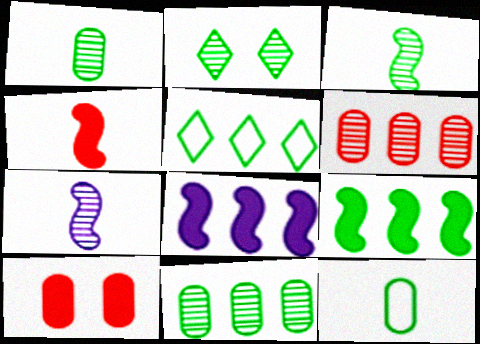[[2, 3, 11], 
[2, 6, 7], 
[2, 9, 12], 
[5, 6, 8], 
[5, 7, 10], 
[5, 9, 11]]